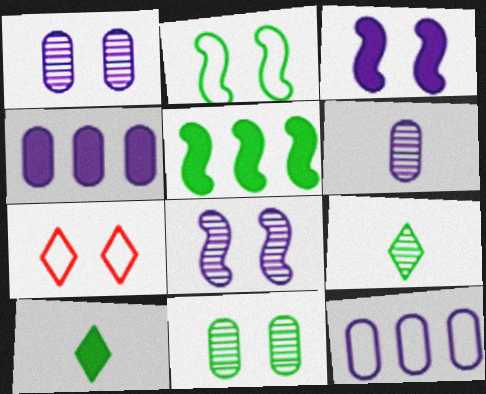[[3, 7, 11], 
[5, 6, 7]]